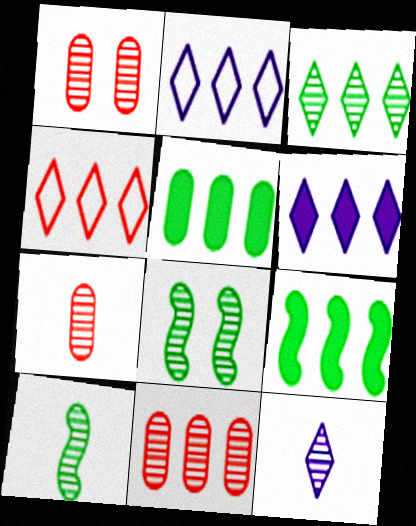[[1, 7, 11], 
[2, 9, 11], 
[3, 4, 6], 
[7, 10, 12], 
[8, 11, 12]]